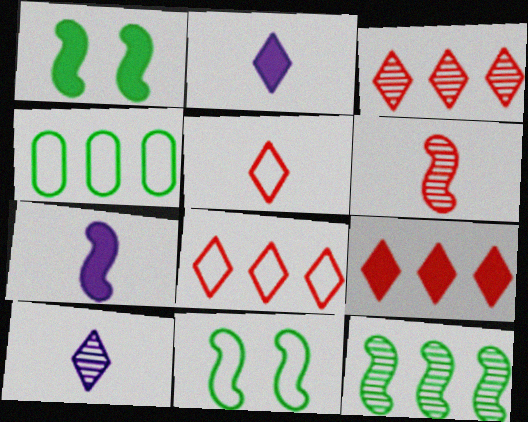[[3, 8, 9]]